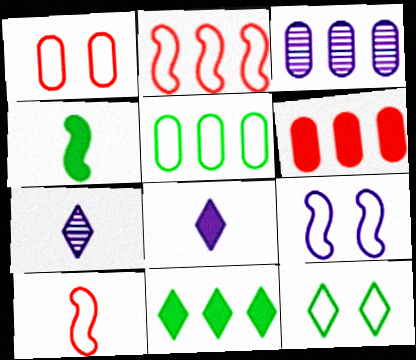[[1, 9, 12], 
[2, 3, 11], 
[3, 5, 6], 
[3, 8, 9]]